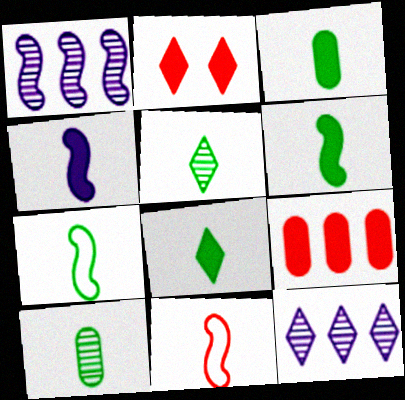[[3, 5, 7], 
[3, 6, 8], 
[7, 8, 10]]